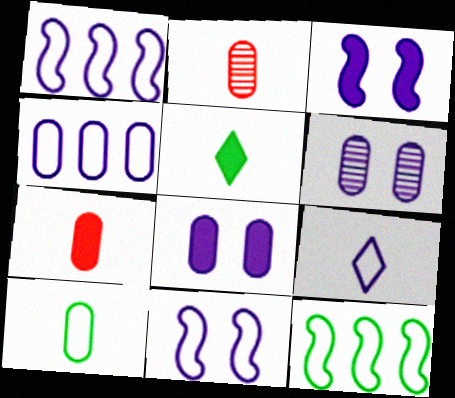[[4, 9, 11]]